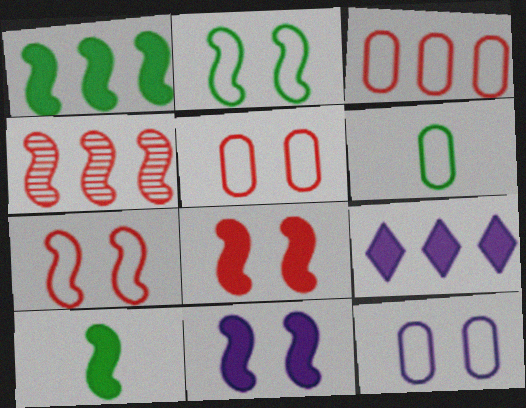[[3, 6, 12]]